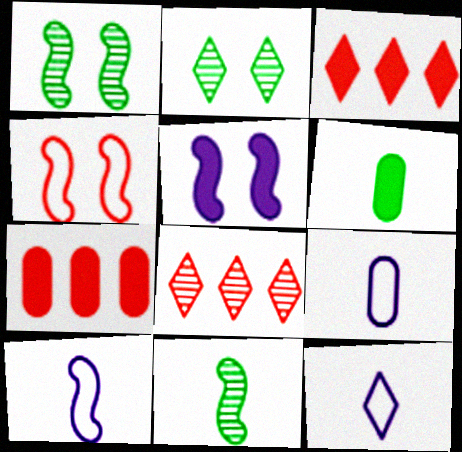[[1, 3, 9], 
[1, 4, 5], 
[1, 7, 12], 
[2, 3, 12], 
[2, 7, 10], 
[3, 5, 6], 
[9, 10, 12]]